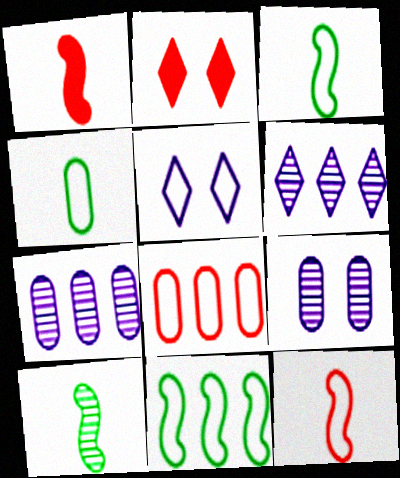[[2, 3, 7], 
[3, 5, 8]]